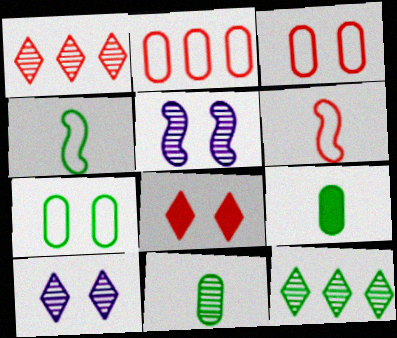[[1, 5, 11], 
[5, 7, 8]]